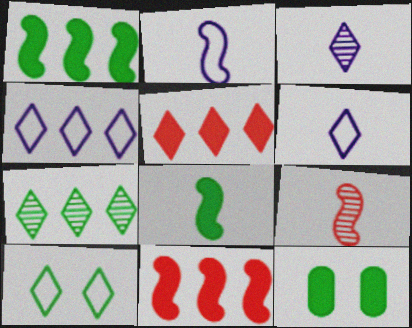[[2, 8, 9], 
[3, 5, 10], 
[4, 5, 7], 
[4, 9, 12]]